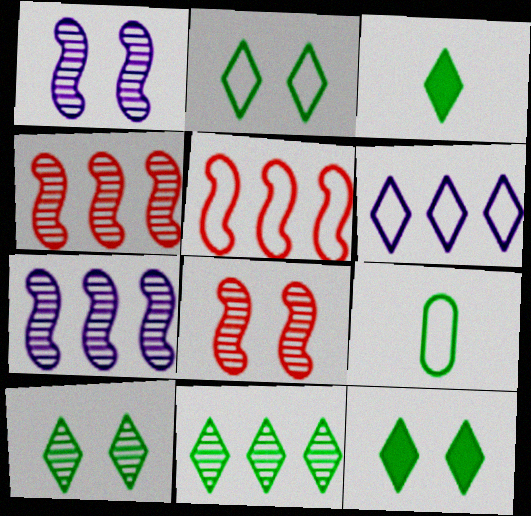[[2, 3, 11], 
[2, 10, 12]]